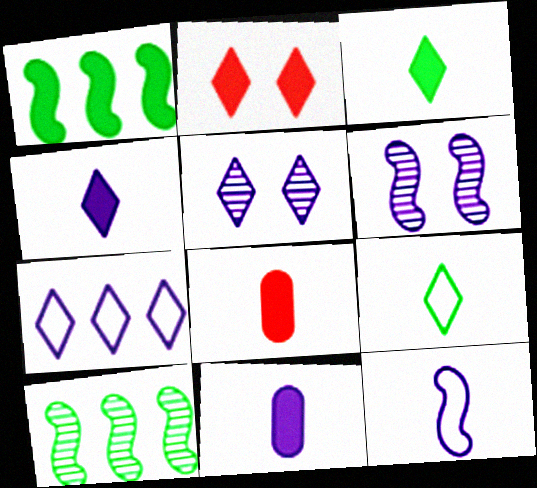[[1, 2, 11], 
[4, 5, 7], 
[6, 7, 11]]